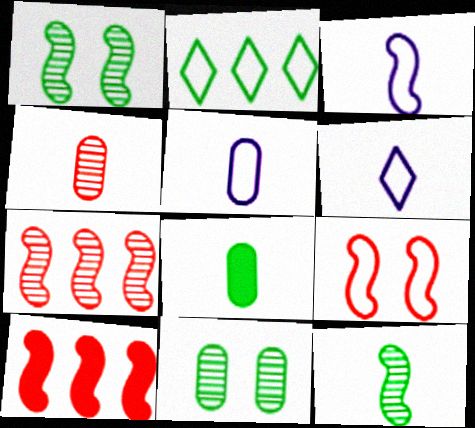[[1, 2, 8], 
[1, 3, 10], 
[2, 5, 9], 
[3, 5, 6], 
[4, 5, 8], 
[6, 10, 11]]